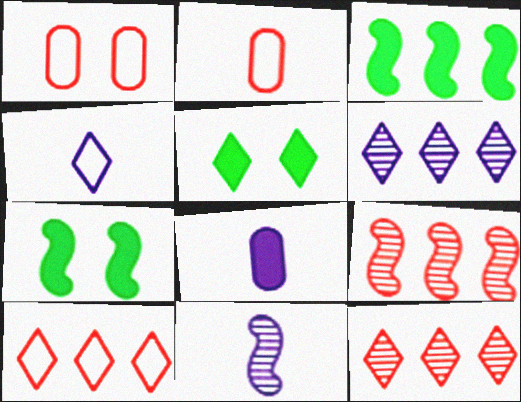[[2, 6, 7], 
[4, 5, 12], 
[4, 8, 11]]